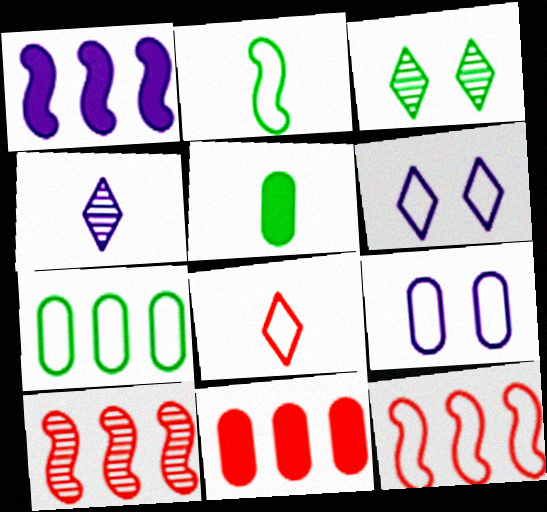[[1, 4, 9], 
[5, 6, 10]]